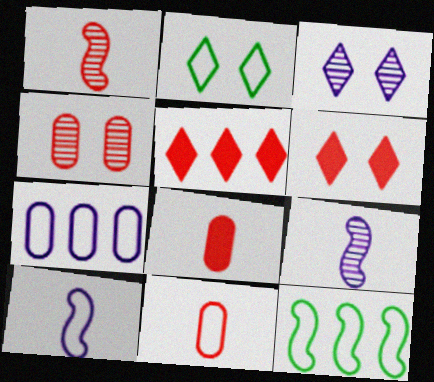[[2, 3, 6], 
[3, 8, 12]]